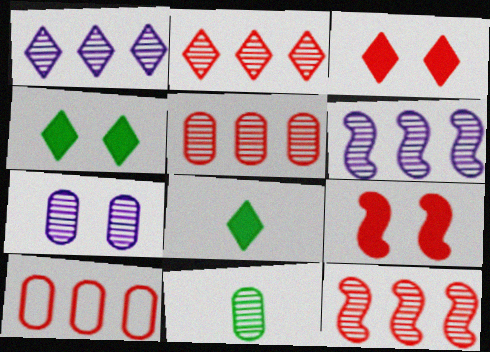[[2, 5, 12], 
[5, 7, 11]]